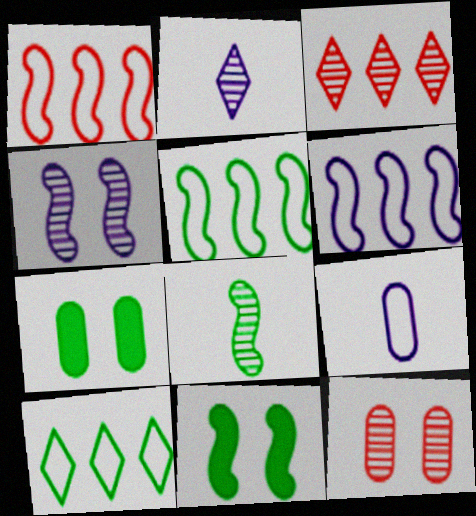[[1, 2, 7], 
[1, 5, 6], 
[3, 9, 11], 
[5, 8, 11], 
[7, 8, 10]]